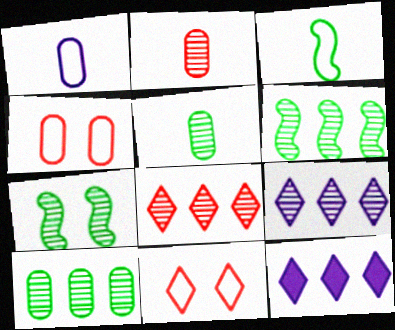[[2, 7, 9]]